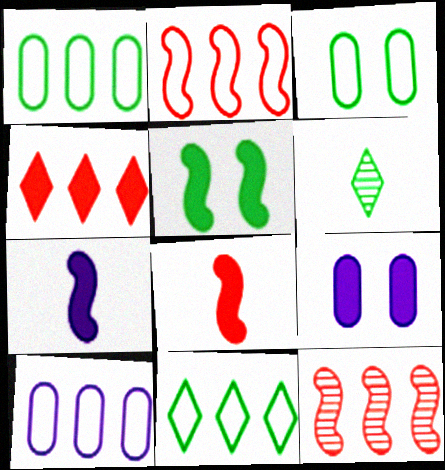[[1, 5, 6], 
[2, 6, 9], 
[2, 10, 11]]